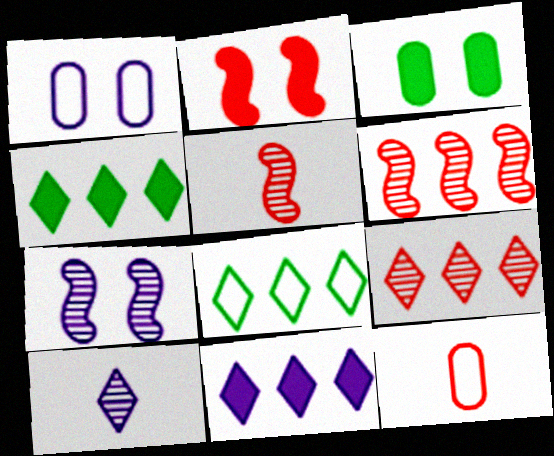[[1, 4, 5], 
[2, 9, 12], 
[4, 7, 12], 
[8, 9, 11]]